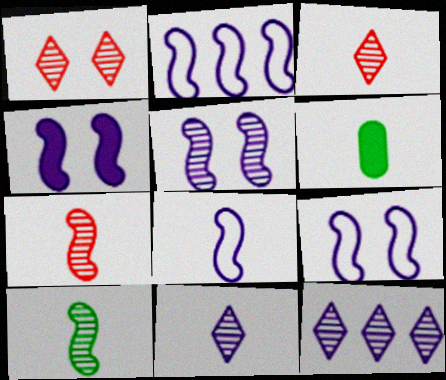[[1, 2, 6], 
[2, 8, 9], 
[3, 6, 8], 
[4, 5, 9]]